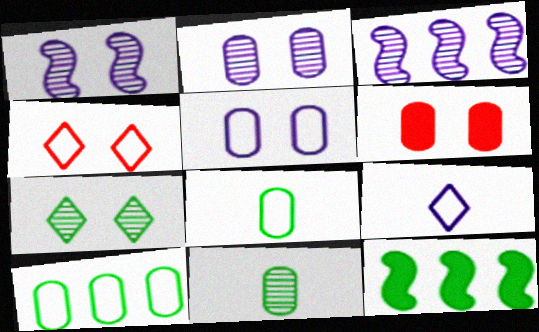[[7, 8, 12]]